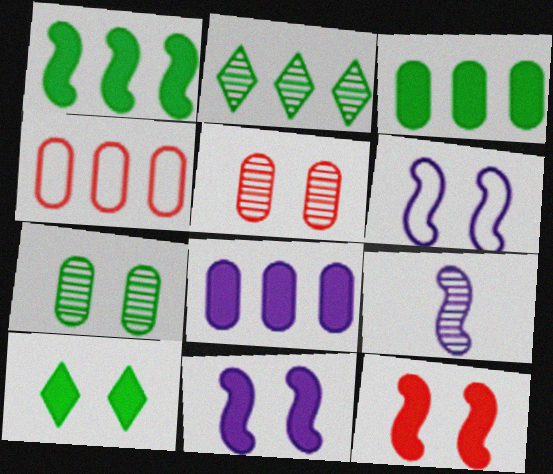[[2, 5, 9], 
[4, 9, 10], 
[5, 6, 10]]